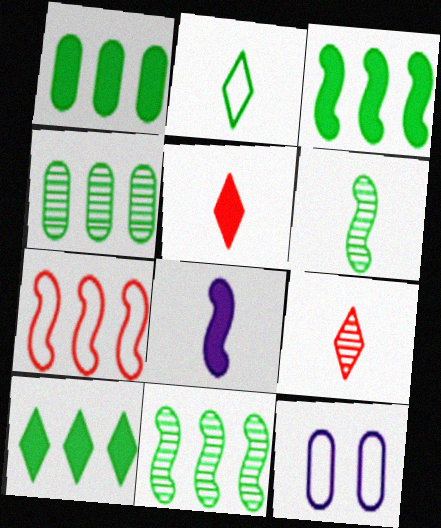[[1, 3, 10], 
[2, 7, 12], 
[3, 9, 12], 
[5, 11, 12]]